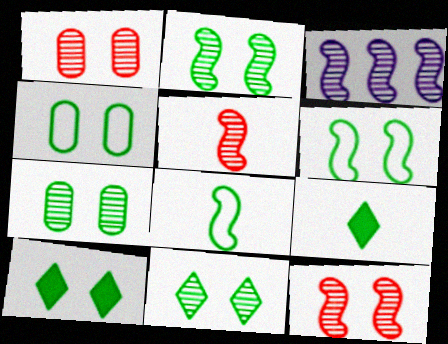[[2, 3, 5], 
[2, 4, 10], 
[2, 7, 11], 
[6, 7, 10]]